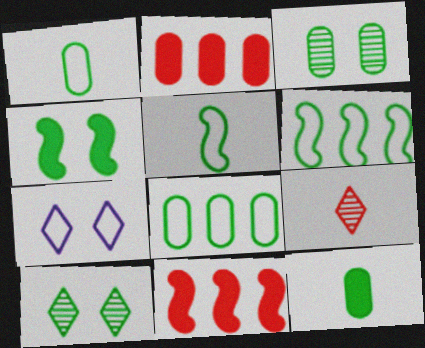[[3, 8, 12], 
[6, 10, 12]]